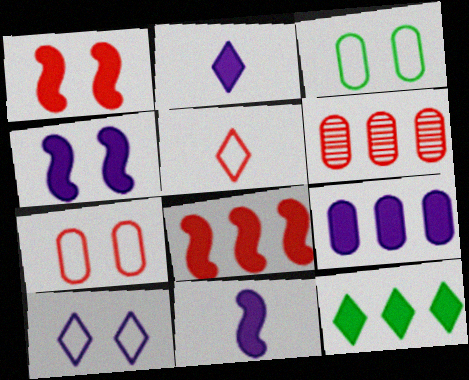[[1, 5, 6], 
[2, 4, 9], 
[8, 9, 12]]